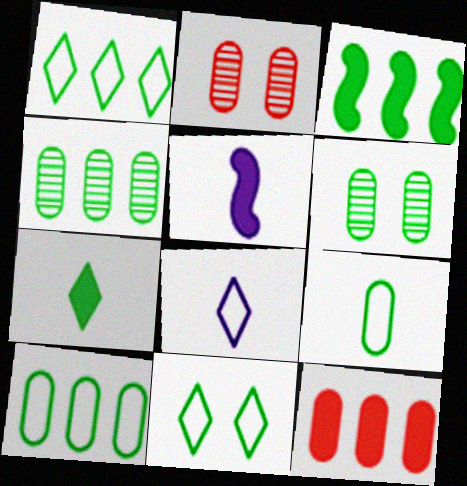[[1, 2, 5], 
[1, 3, 4], 
[2, 3, 8]]